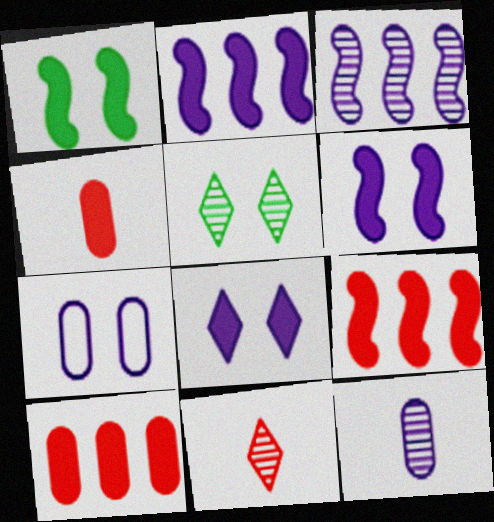[]